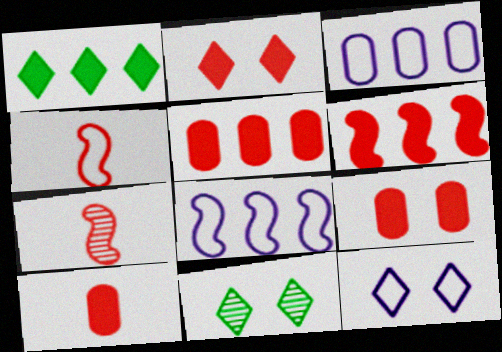[[2, 6, 10], 
[2, 11, 12], 
[5, 9, 10], 
[8, 10, 11]]